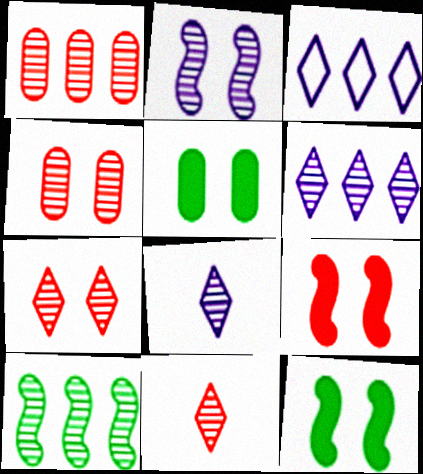[[1, 6, 10], 
[4, 8, 10]]